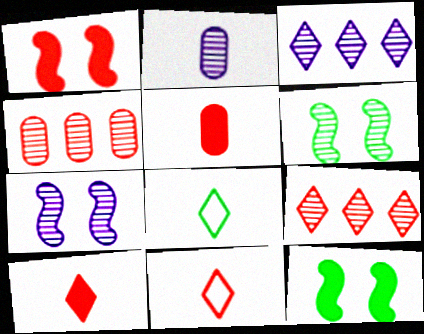[[1, 4, 11], 
[2, 3, 7], 
[2, 6, 9]]